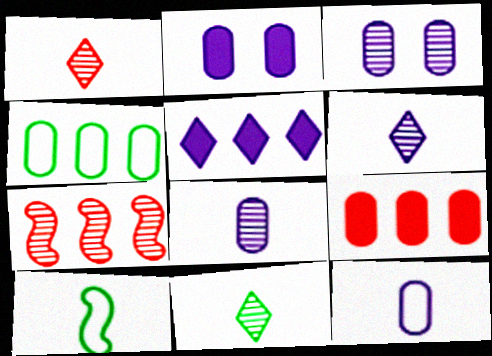[[1, 6, 11], 
[3, 7, 11], 
[4, 5, 7]]